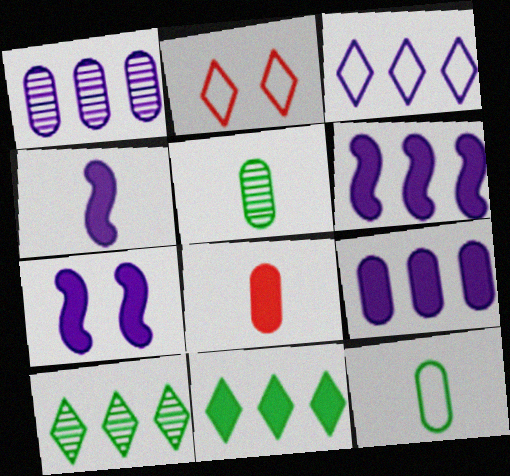[[1, 3, 6], 
[2, 5, 6], 
[4, 6, 7], 
[7, 8, 11]]